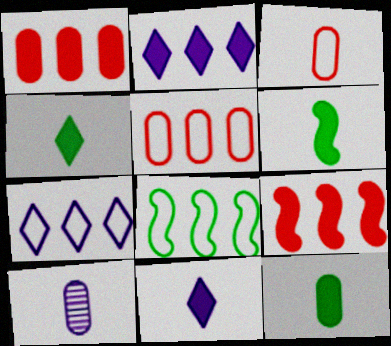[[3, 10, 12], 
[4, 6, 12], 
[5, 7, 8]]